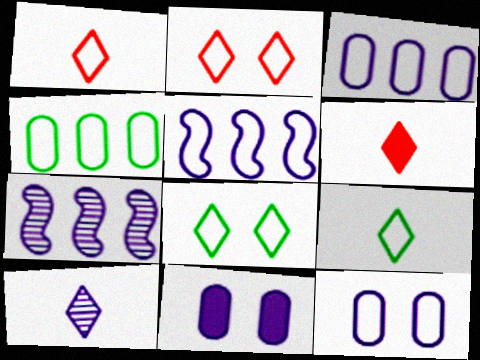[[5, 10, 11], 
[6, 9, 10]]